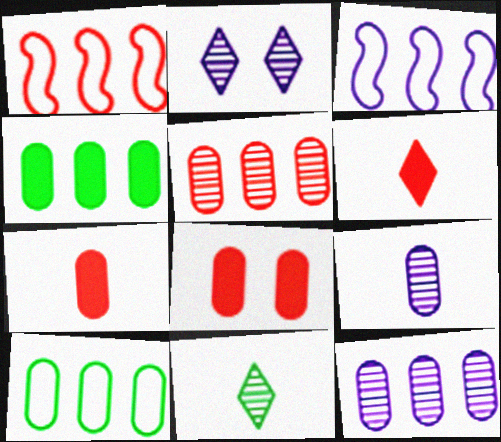[[3, 8, 11], 
[8, 9, 10]]